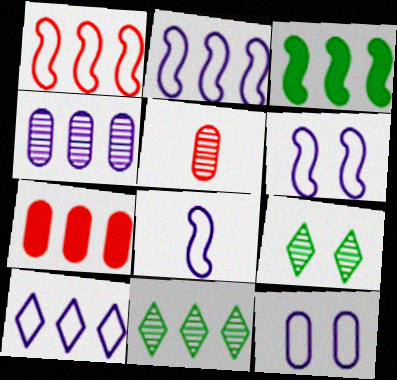[[2, 6, 8], 
[2, 7, 11], 
[7, 8, 9], 
[8, 10, 12]]